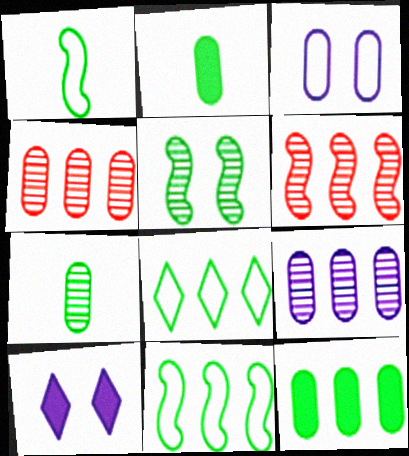[[1, 4, 10], 
[2, 3, 4], 
[2, 5, 8]]